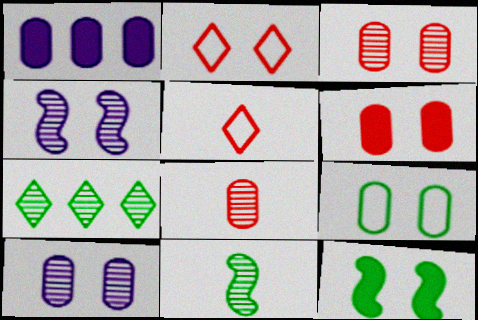[[1, 2, 11], 
[1, 8, 9], 
[2, 10, 12], 
[4, 7, 8], 
[6, 9, 10]]